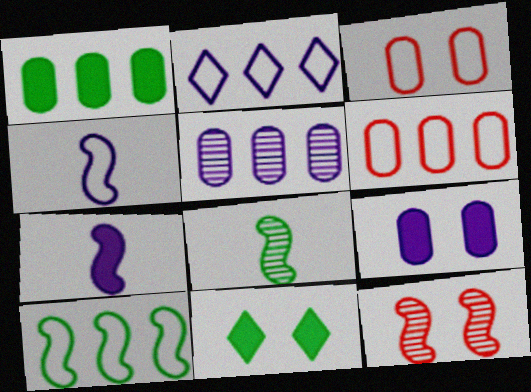[[1, 5, 6], 
[2, 6, 10], 
[7, 10, 12]]